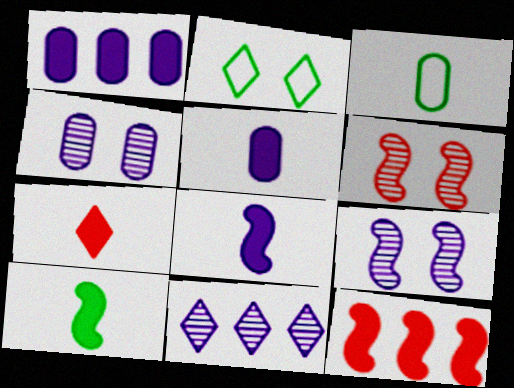[[2, 7, 11], 
[5, 7, 10]]